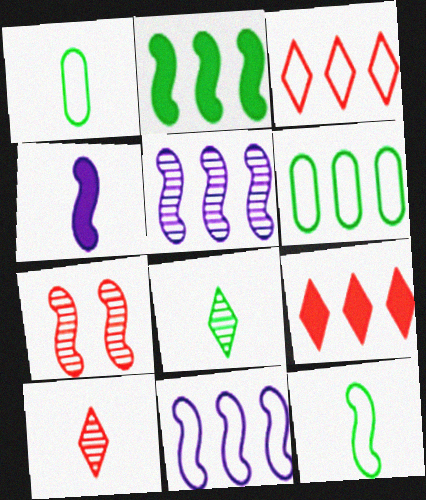[[1, 4, 10], 
[3, 6, 11], 
[5, 6, 9]]